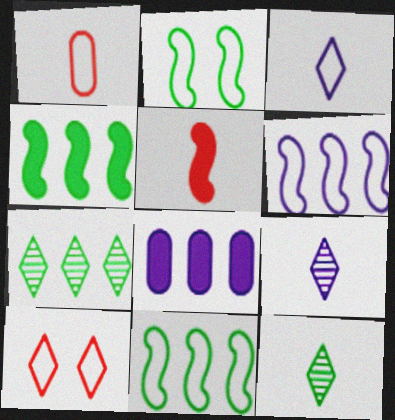[]